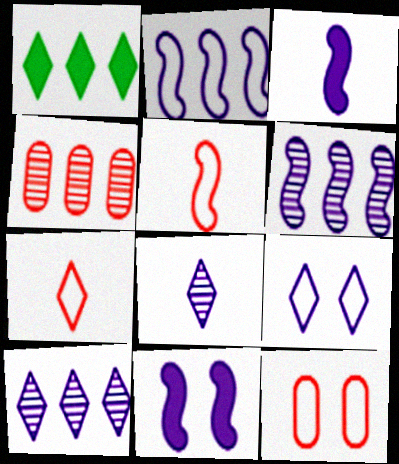[[1, 2, 4]]